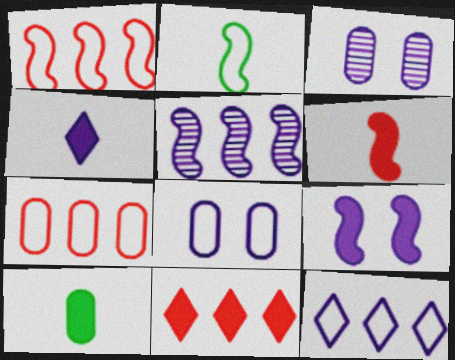[[2, 3, 11], 
[3, 7, 10], 
[4, 5, 8], 
[4, 6, 10], 
[9, 10, 11]]